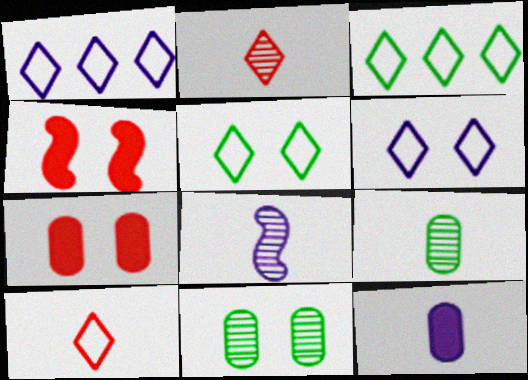[[1, 4, 9], 
[1, 5, 10], 
[2, 8, 9], 
[3, 6, 10], 
[3, 7, 8], 
[4, 6, 11]]